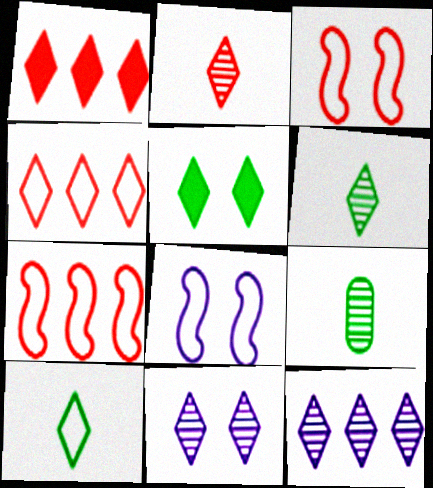[[1, 8, 9], 
[1, 10, 11]]